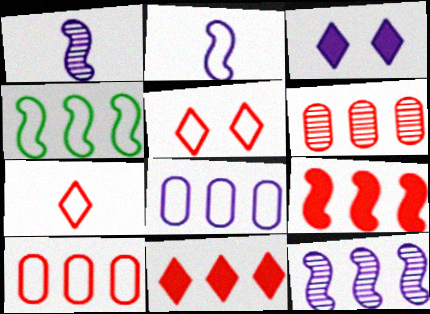[[1, 3, 8], 
[4, 9, 12]]